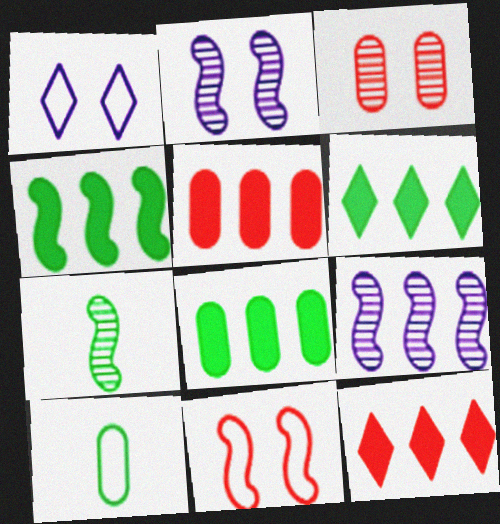[[1, 5, 7], 
[2, 10, 12], 
[4, 6, 8]]